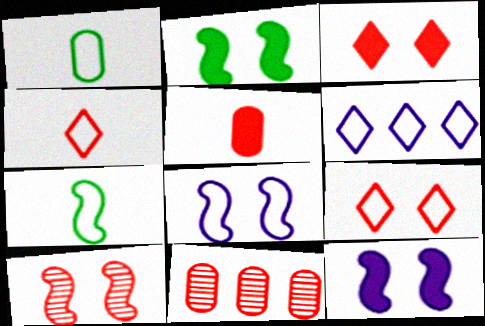[[2, 8, 10]]